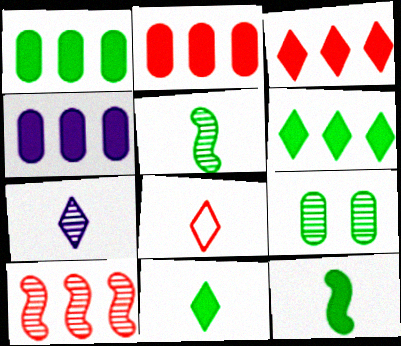[[1, 2, 4], 
[7, 8, 11], 
[7, 9, 10]]